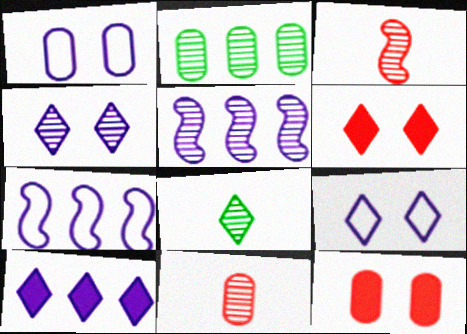[[2, 3, 4], 
[7, 8, 12]]